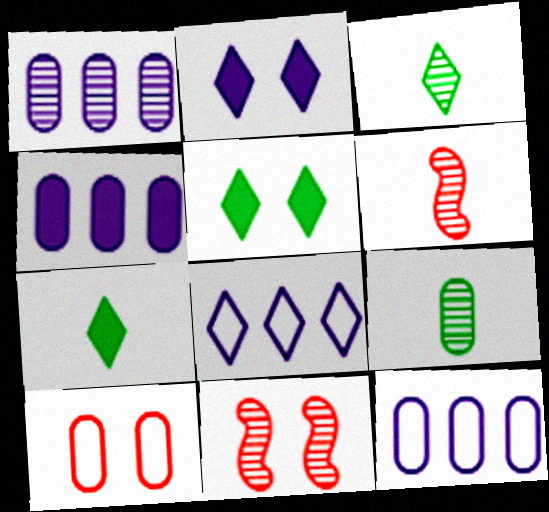[[1, 3, 11], 
[1, 4, 12], 
[4, 9, 10], 
[5, 6, 12], 
[7, 11, 12]]